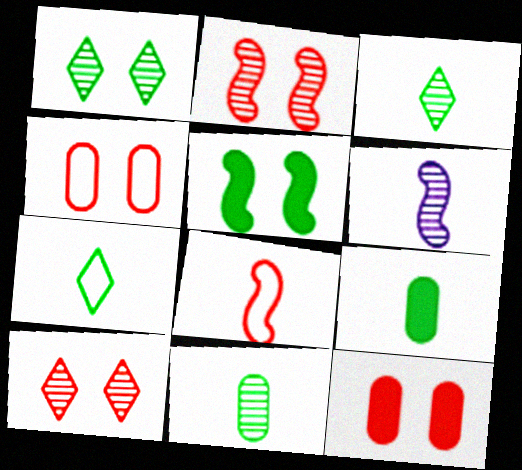[]